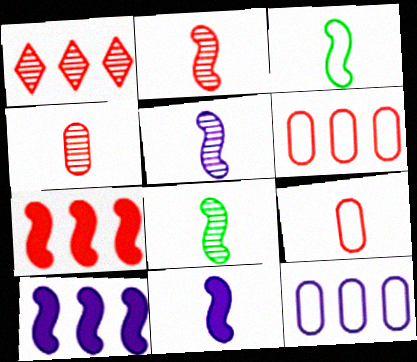[[1, 6, 7], 
[2, 3, 11], 
[2, 5, 8]]